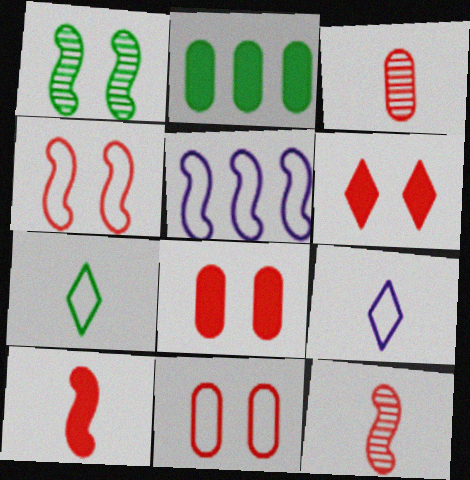[[1, 2, 7], 
[1, 5, 10], 
[5, 7, 11]]